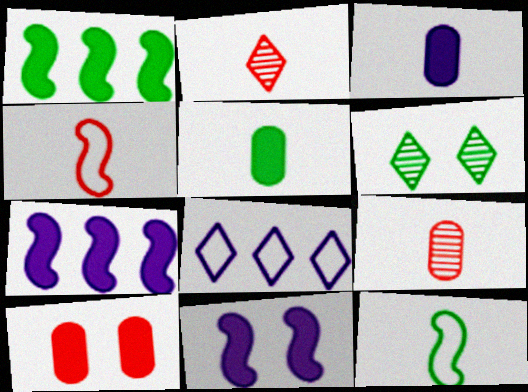[[2, 3, 12]]